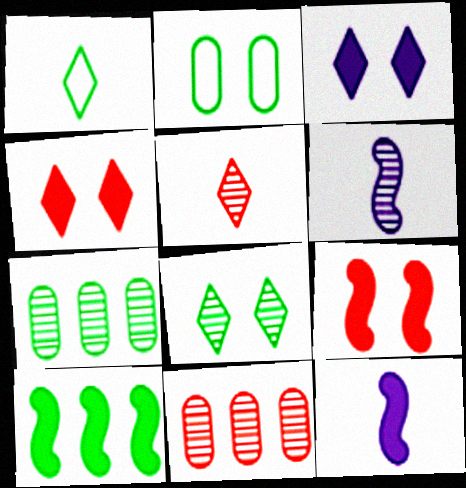[[6, 8, 11], 
[9, 10, 12]]